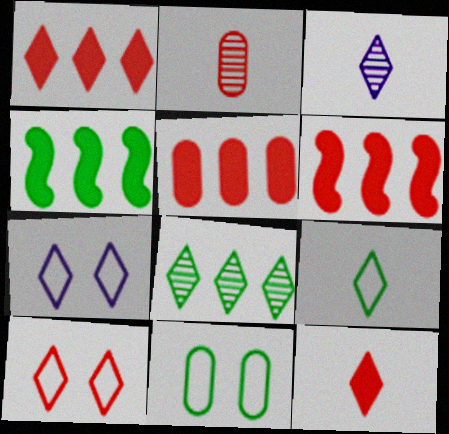[[1, 5, 6], 
[2, 4, 7], 
[2, 6, 10], 
[3, 6, 11], 
[3, 9, 12], 
[7, 8, 12]]